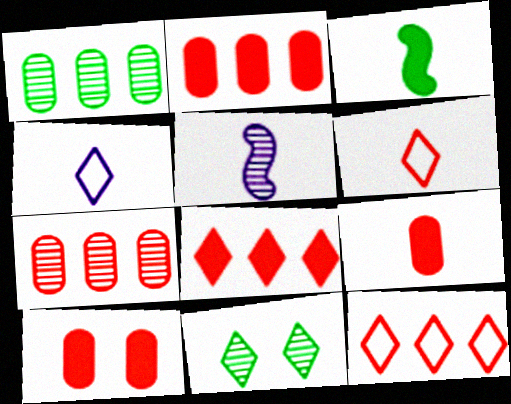[[2, 9, 10], 
[4, 8, 11], 
[5, 7, 11]]